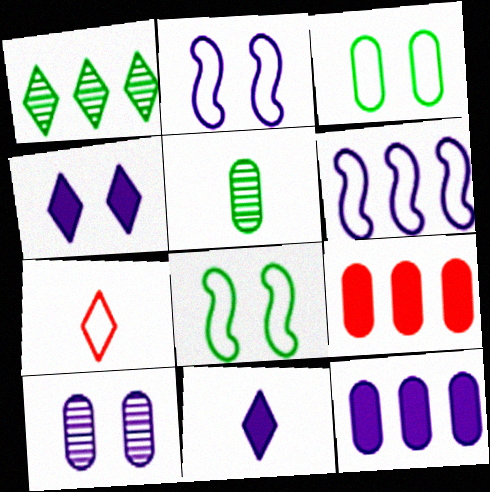[[1, 4, 7], 
[1, 6, 9], 
[2, 4, 10], 
[3, 6, 7], 
[6, 10, 11]]